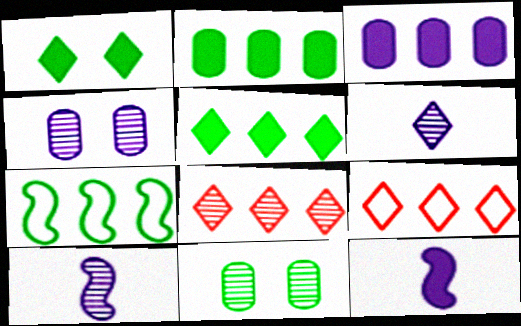[[1, 6, 9], 
[3, 7, 8], 
[8, 10, 11], 
[9, 11, 12]]